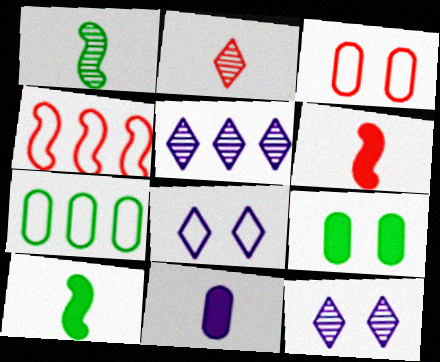[[3, 5, 10], 
[6, 7, 12]]